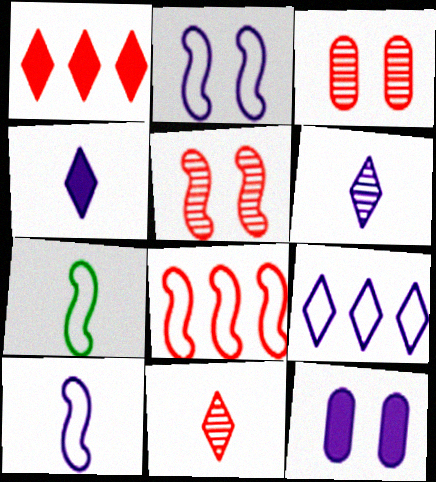[[2, 7, 8]]